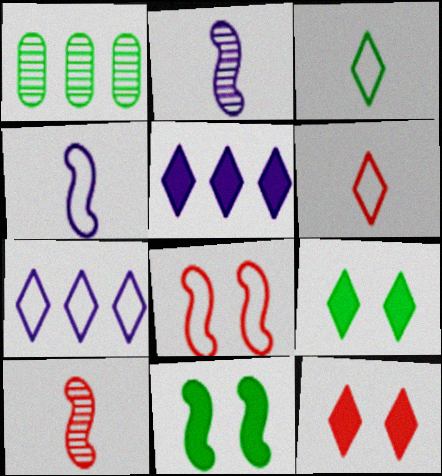[[1, 3, 11], 
[1, 4, 12]]